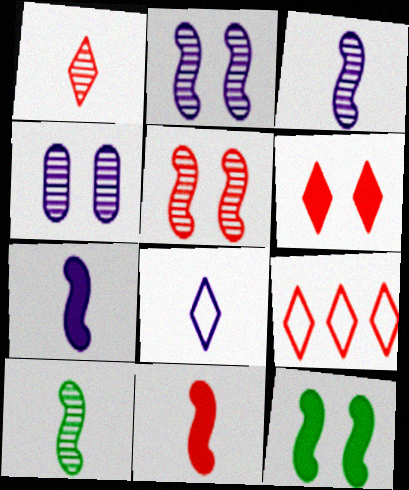[[1, 6, 9]]